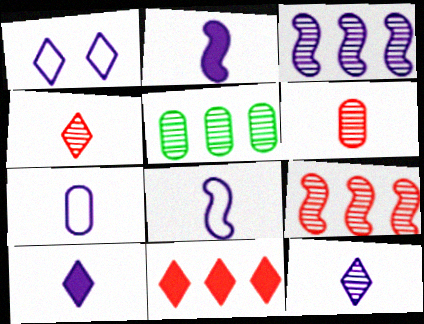[[2, 7, 12]]